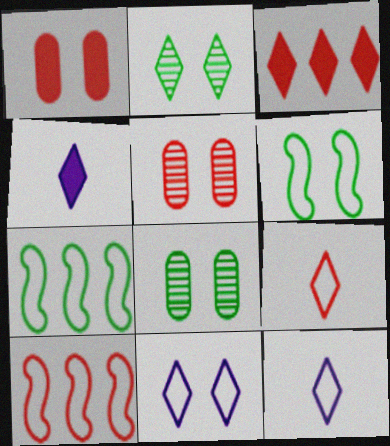[[2, 3, 12], 
[4, 5, 7], 
[4, 8, 10]]